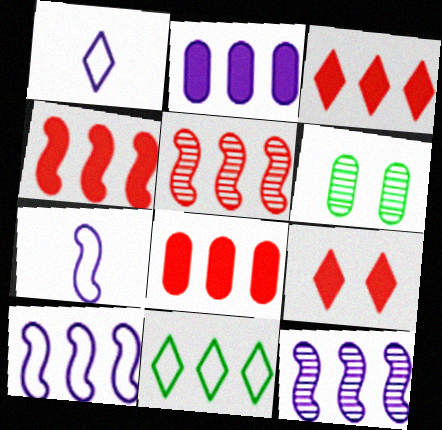[[1, 4, 6], 
[2, 5, 11], 
[3, 4, 8], 
[3, 6, 7], 
[8, 11, 12]]